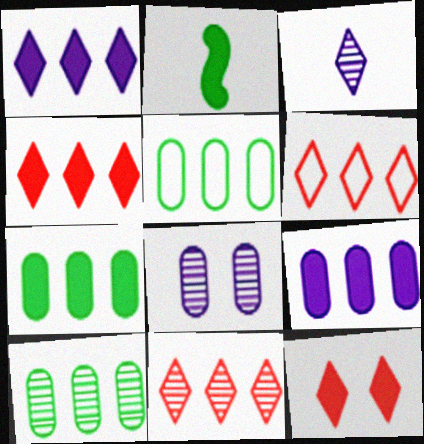[[2, 6, 8], 
[2, 9, 12], 
[4, 6, 11], 
[5, 7, 10]]